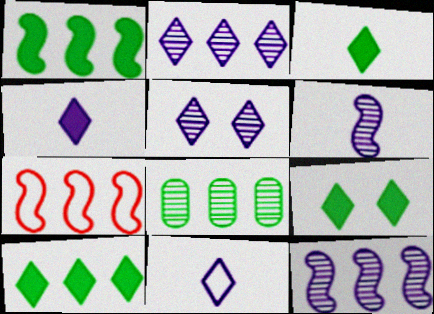[[1, 7, 12], 
[3, 9, 10]]